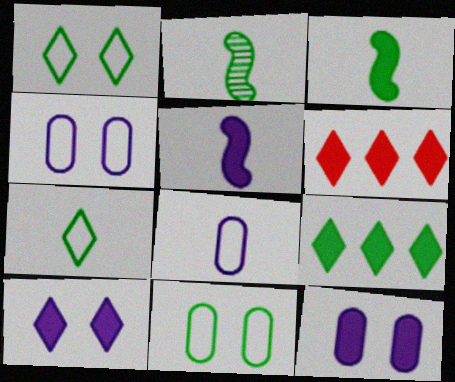[[2, 4, 6], 
[2, 9, 11], 
[3, 6, 12]]